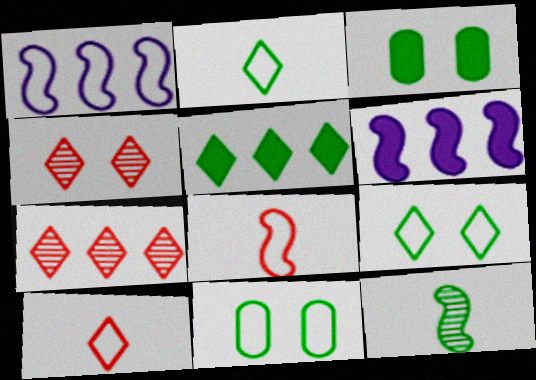[[1, 10, 11], 
[5, 11, 12]]